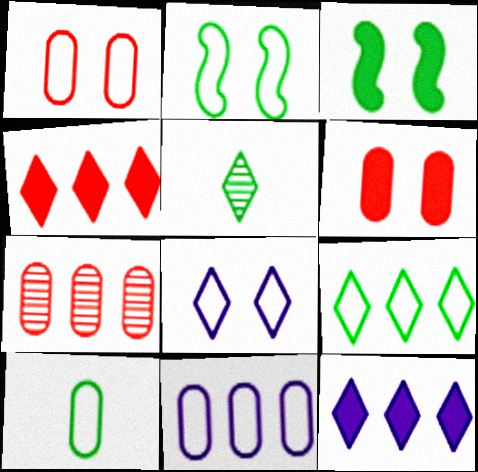[[1, 2, 8], 
[1, 10, 11], 
[2, 9, 10], 
[4, 5, 8]]